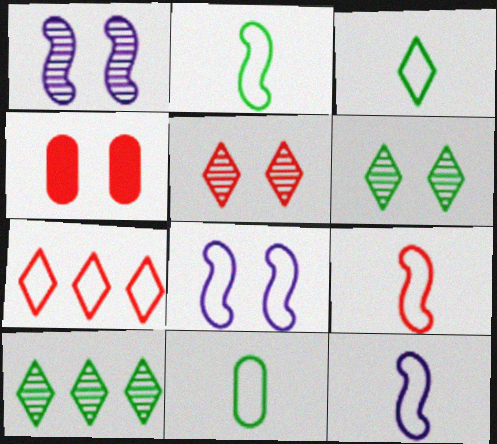[[2, 3, 11], 
[2, 9, 12], 
[4, 6, 8], 
[4, 10, 12], 
[7, 8, 11]]